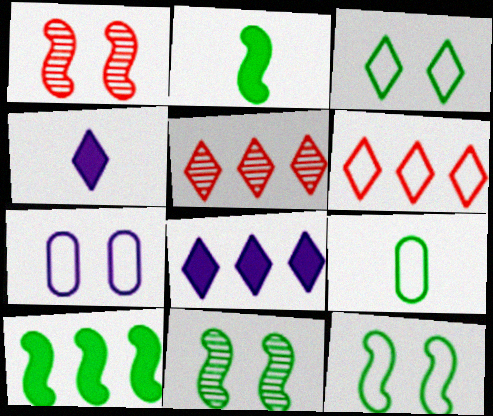[[1, 8, 9], 
[2, 5, 7], 
[3, 4, 5]]